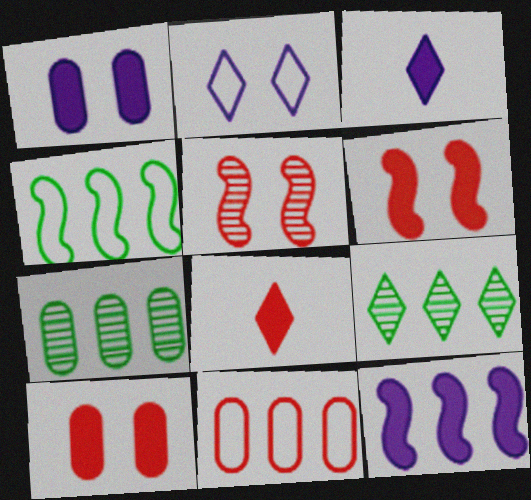[[1, 3, 12], 
[2, 8, 9], 
[5, 8, 11], 
[9, 11, 12]]